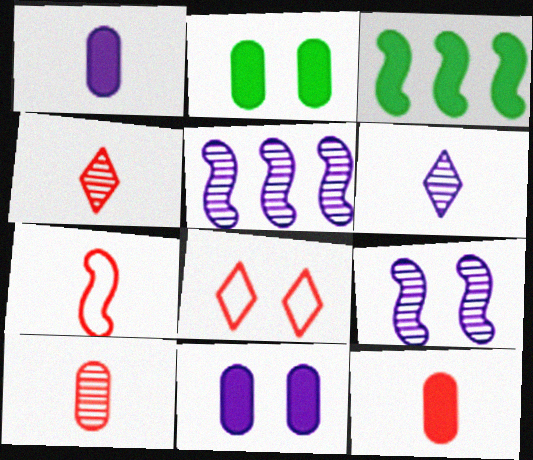[[2, 8, 9], 
[3, 7, 9], 
[4, 7, 12]]